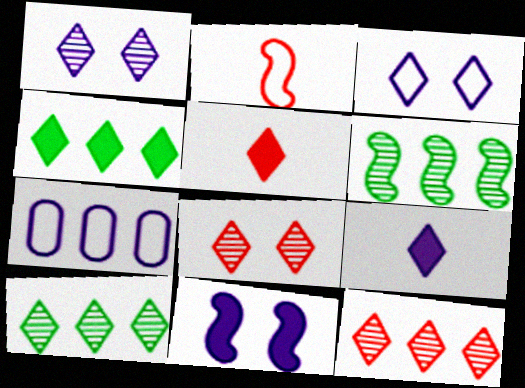[[2, 6, 11], 
[3, 5, 10]]